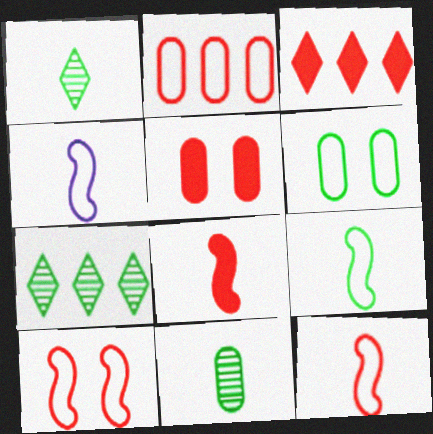[[3, 5, 8], 
[4, 5, 7], 
[4, 9, 12]]